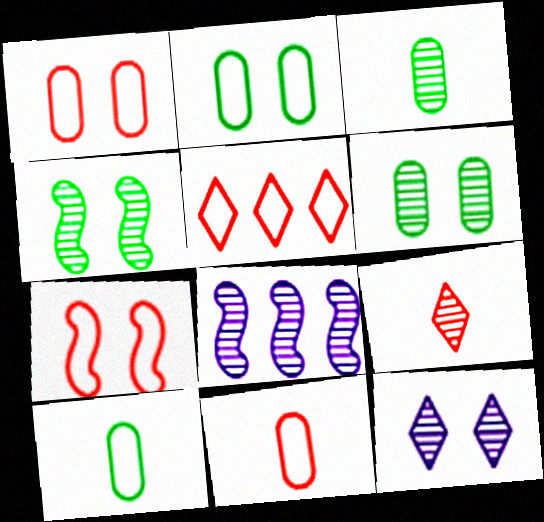[[5, 7, 11], 
[6, 8, 9]]